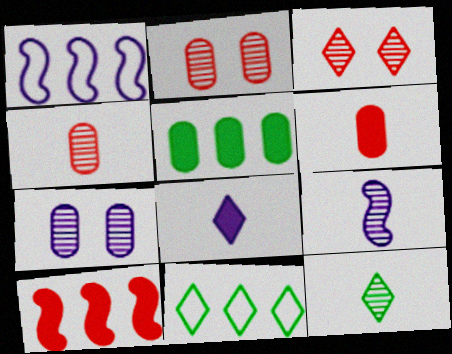[[1, 7, 8], 
[3, 8, 11], 
[4, 9, 12]]